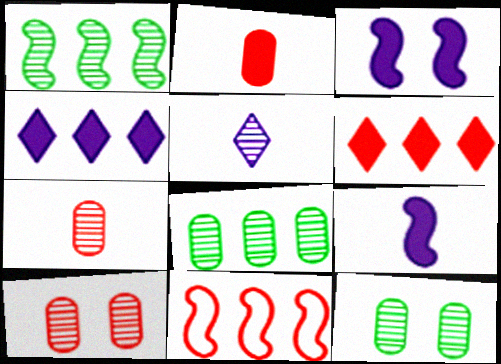[[1, 5, 10], 
[4, 8, 11]]